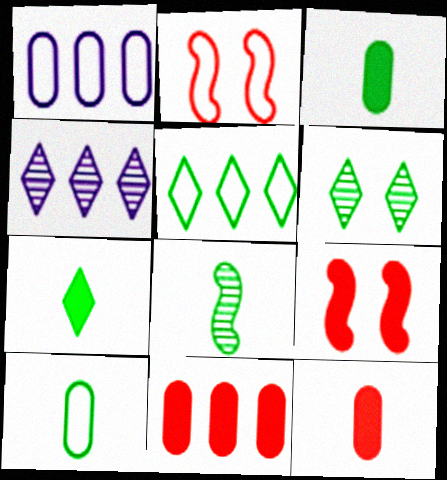[[2, 3, 4], 
[4, 9, 10], 
[5, 6, 7], 
[7, 8, 10]]